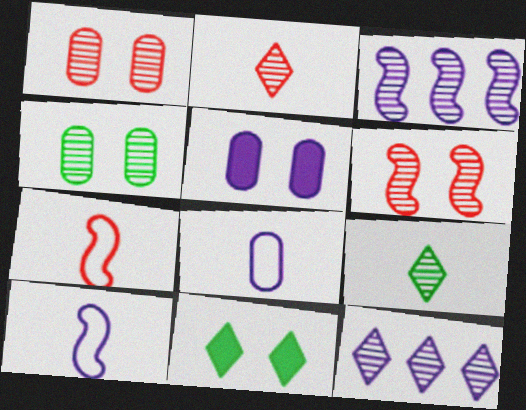[[1, 3, 9], 
[2, 3, 4], 
[5, 10, 12]]